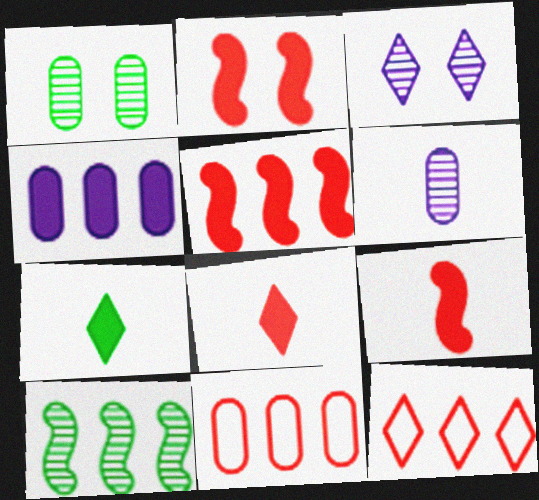[[2, 4, 7], 
[2, 5, 9], 
[3, 7, 12], 
[4, 10, 12]]